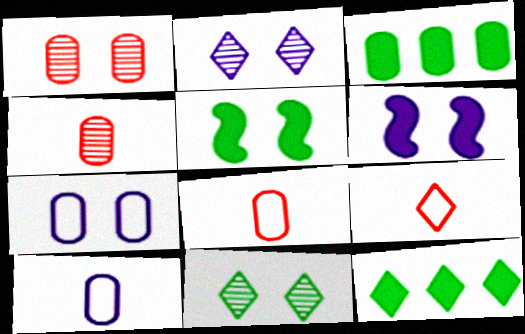[[1, 3, 10], 
[2, 6, 7], 
[2, 9, 12], 
[3, 4, 7]]